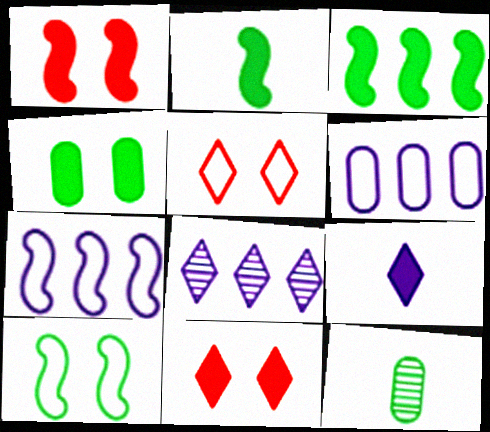[[7, 11, 12]]